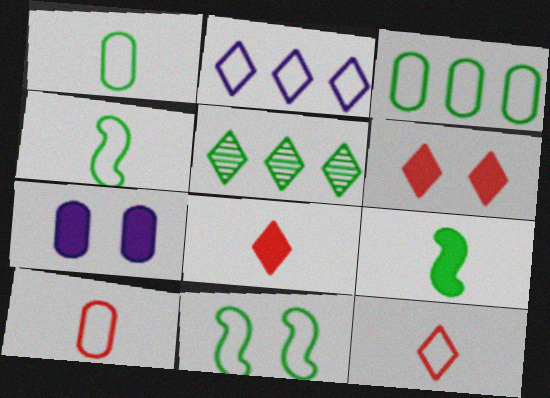[[2, 10, 11]]